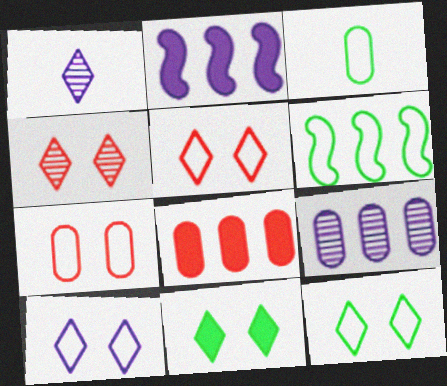[[2, 3, 4], 
[3, 6, 12], 
[4, 10, 11], 
[5, 10, 12]]